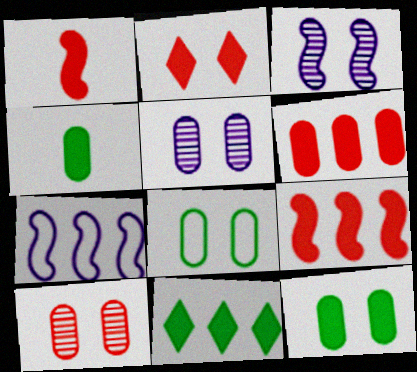[[1, 2, 6], 
[2, 3, 8]]